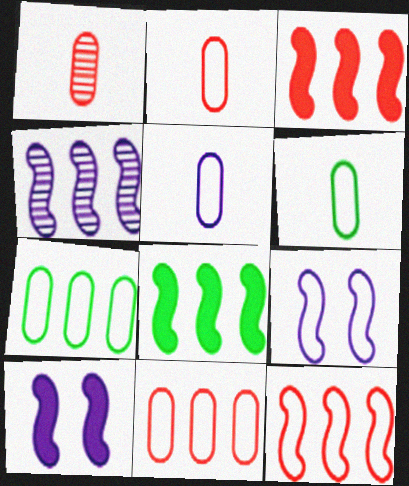[[2, 5, 6], 
[4, 8, 12]]